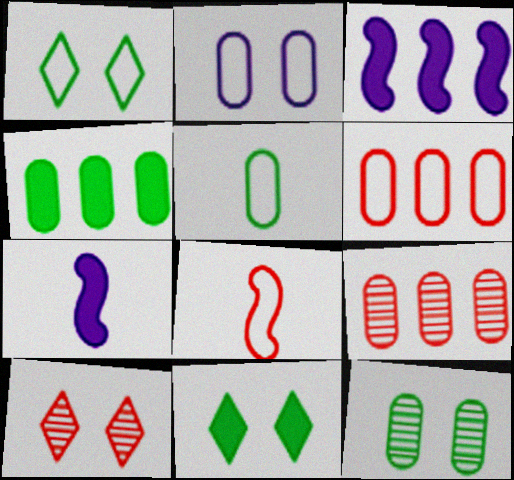[[1, 7, 9], 
[2, 5, 6], 
[3, 5, 10], 
[4, 5, 12]]